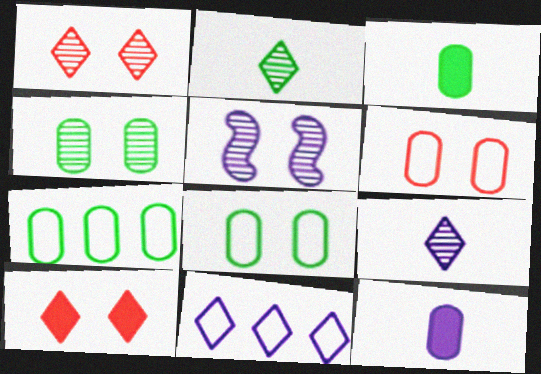[[1, 4, 5], 
[2, 10, 11], 
[3, 4, 7], 
[5, 8, 10], 
[5, 11, 12]]